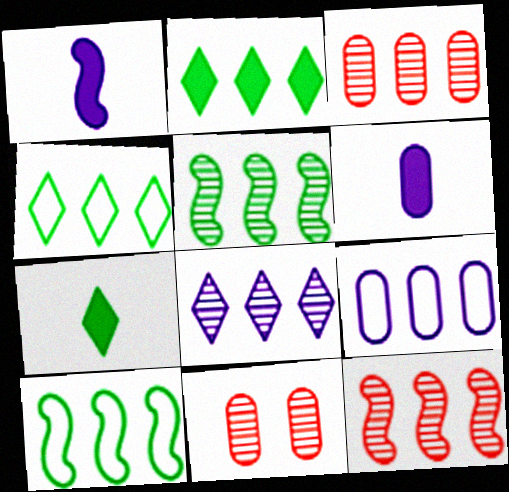[[1, 4, 11], 
[2, 9, 12], 
[3, 5, 8]]